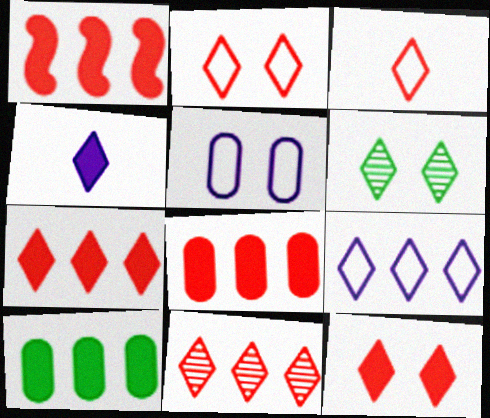[[1, 7, 8], 
[3, 11, 12]]